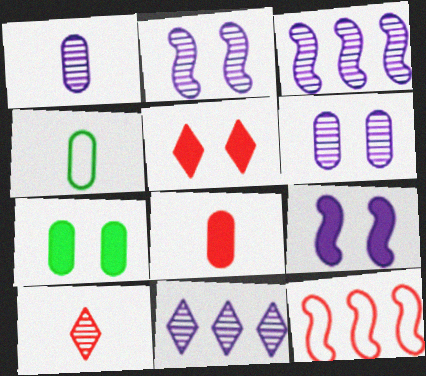[[1, 2, 11], 
[1, 4, 8], 
[3, 4, 5], 
[5, 7, 9]]